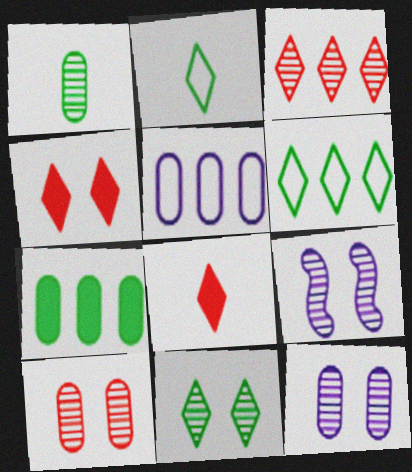[[1, 3, 9], 
[9, 10, 11]]